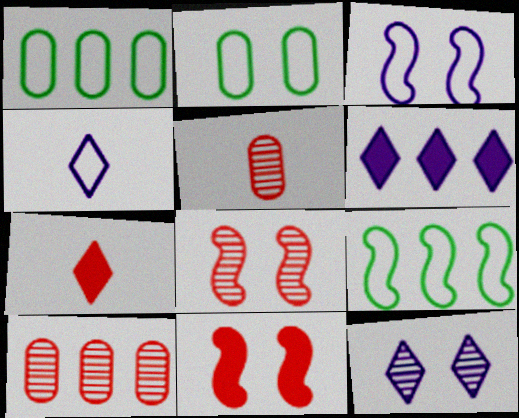[[2, 11, 12], 
[4, 6, 12], 
[6, 9, 10]]